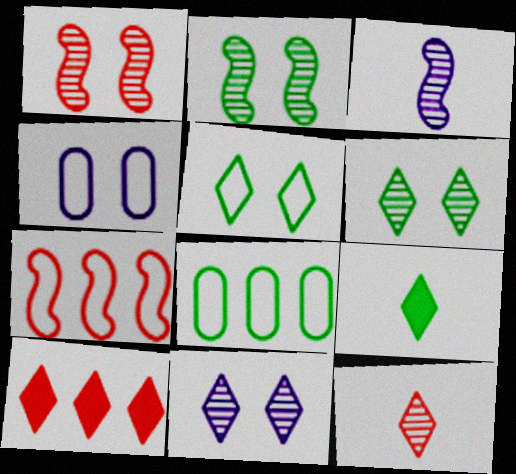[[2, 8, 9]]